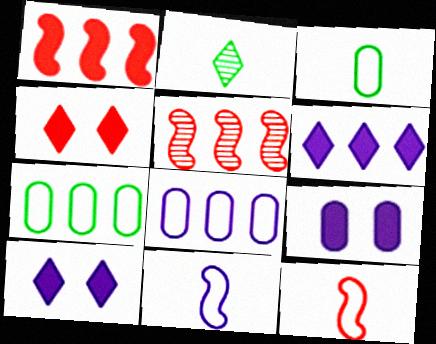[[3, 5, 10], 
[5, 6, 7]]